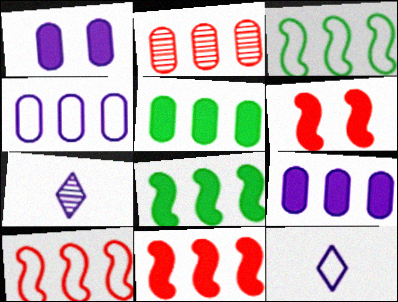[[2, 4, 5]]